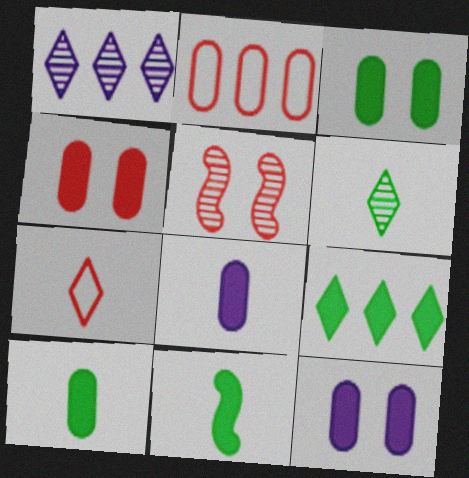[[3, 4, 12], 
[3, 9, 11]]